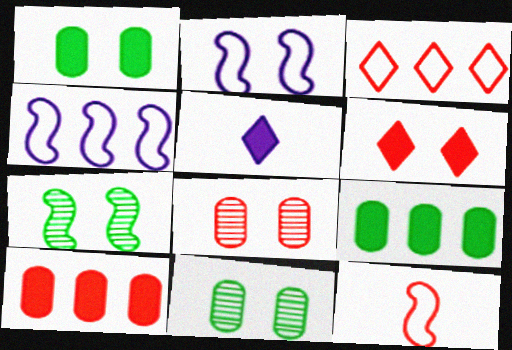[[2, 6, 11]]